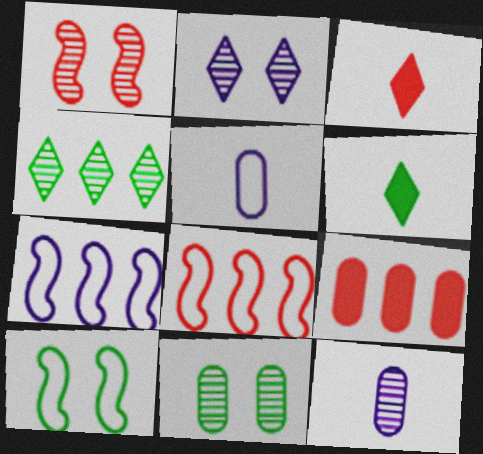[[1, 2, 11], 
[1, 4, 12], 
[3, 7, 11], 
[4, 7, 9], 
[5, 9, 11]]